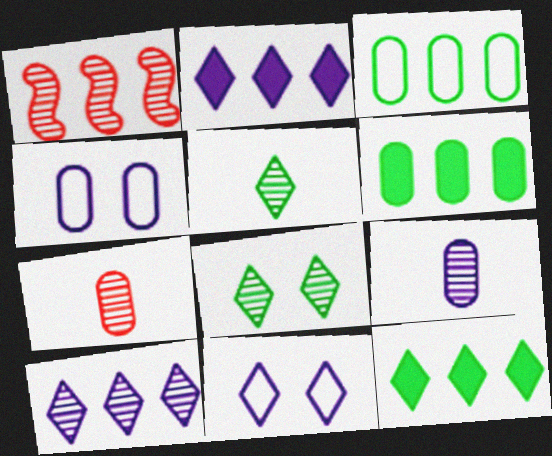[[1, 2, 3], 
[1, 8, 9], 
[4, 6, 7]]